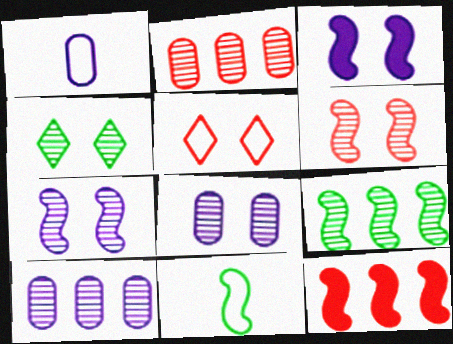[[1, 4, 12], 
[4, 6, 8], 
[7, 11, 12]]